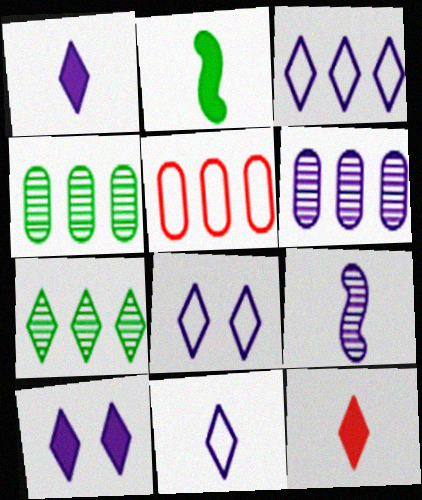[[3, 8, 11], 
[7, 8, 12]]